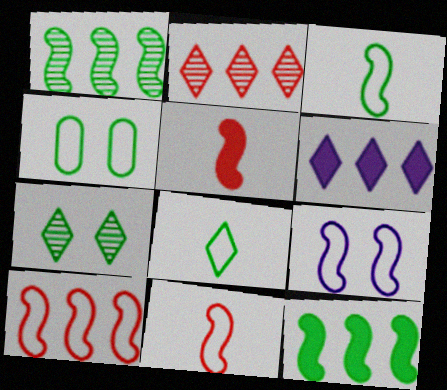[[1, 5, 9], 
[3, 9, 10]]